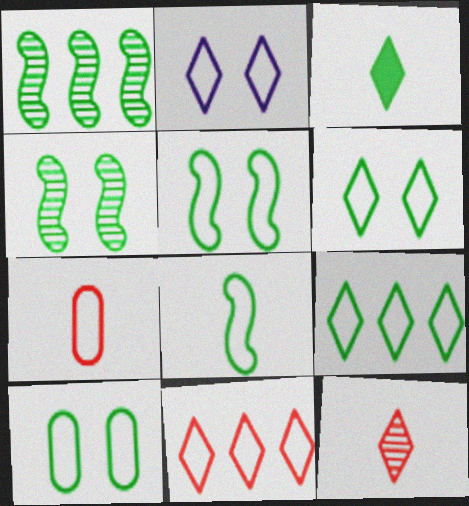[[1, 3, 10], 
[5, 6, 10], 
[8, 9, 10]]